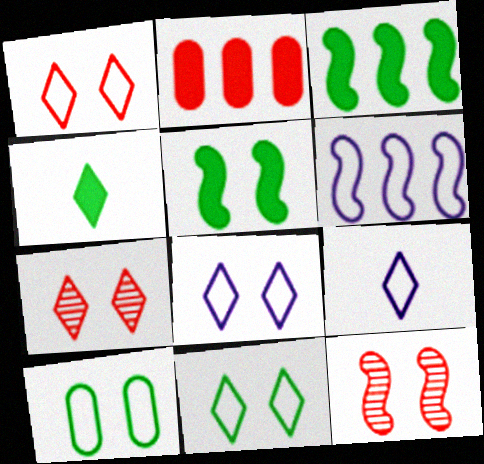[[1, 8, 11]]